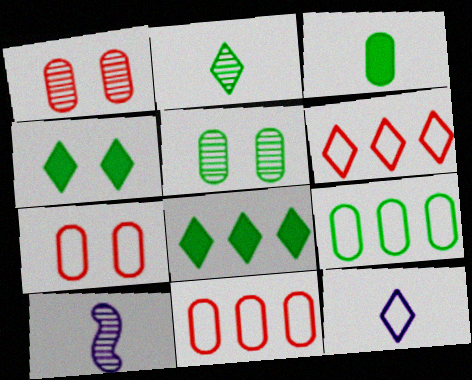[[3, 5, 9], 
[4, 10, 11], 
[7, 8, 10]]